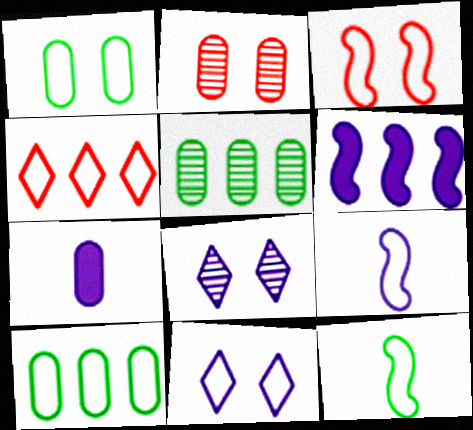[[1, 3, 11], 
[1, 4, 9], 
[2, 7, 10], 
[4, 5, 6]]